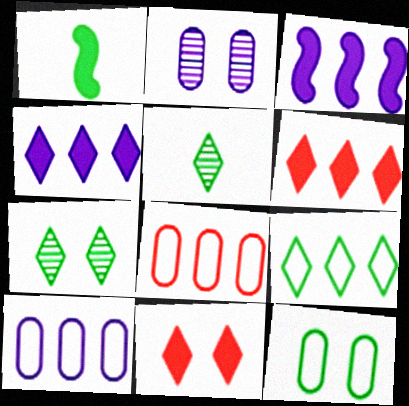[]